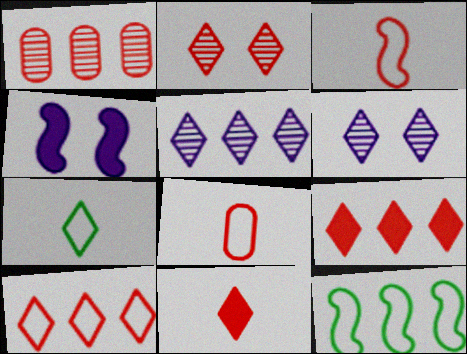[[1, 4, 7], 
[2, 10, 11], 
[6, 7, 9]]